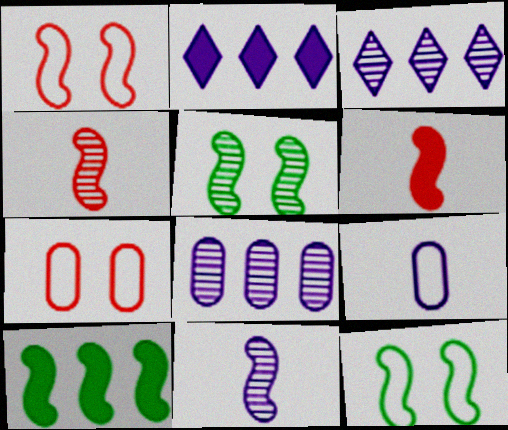[[1, 10, 11]]